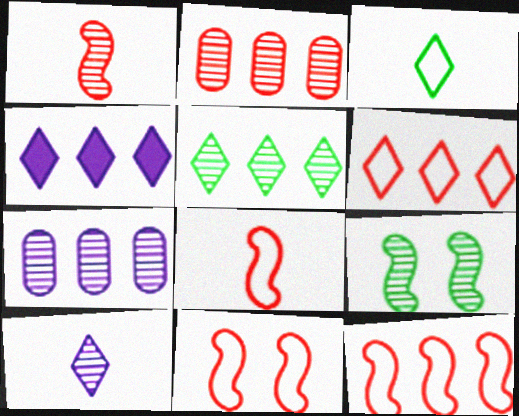[[2, 9, 10], 
[4, 5, 6], 
[8, 11, 12]]